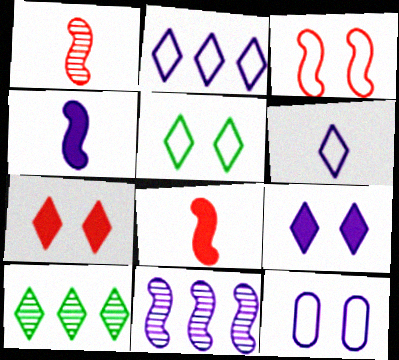[[3, 5, 12], 
[6, 7, 10], 
[8, 10, 12]]